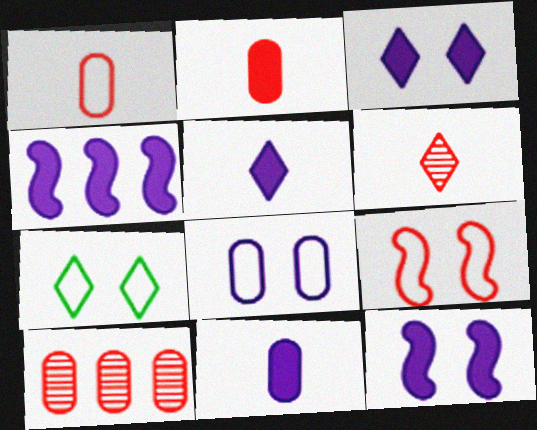[[3, 4, 11], 
[7, 8, 9]]